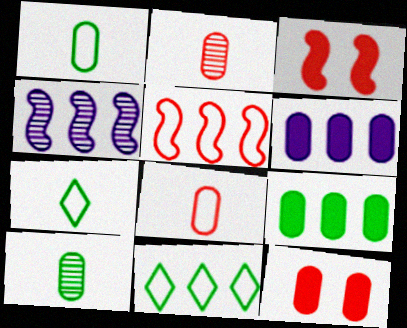[[4, 7, 12]]